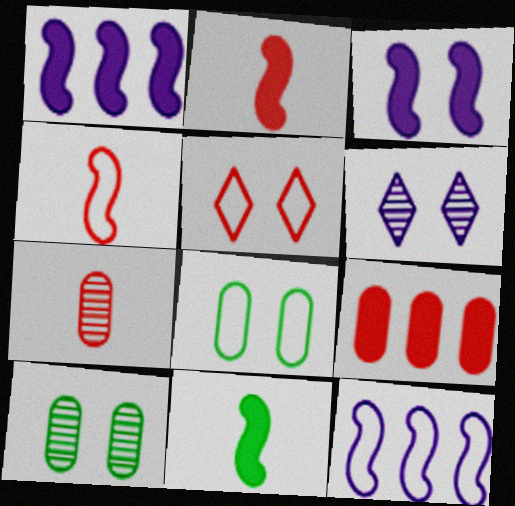[[3, 5, 10]]